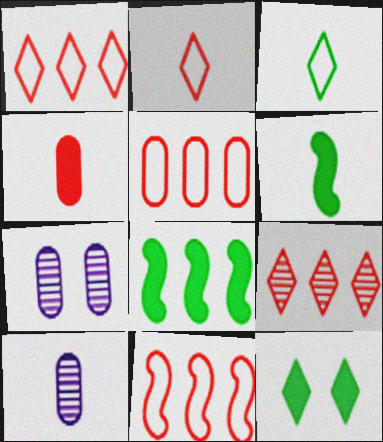[[1, 5, 11], 
[1, 6, 7], 
[2, 6, 10], 
[2, 7, 8], 
[10, 11, 12]]